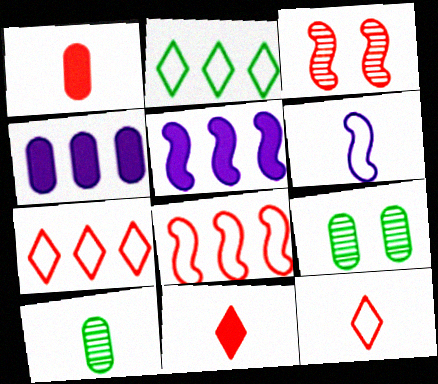[[1, 3, 7], 
[5, 9, 12], 
[6, 10, 11]]